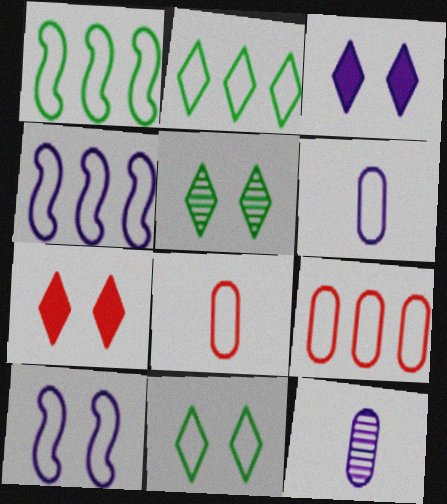[[1, 7, 12], 
[2, 4, 9], 
[2, 8, 10], 
[3, 4, 12], 
[4, 8, 11]]